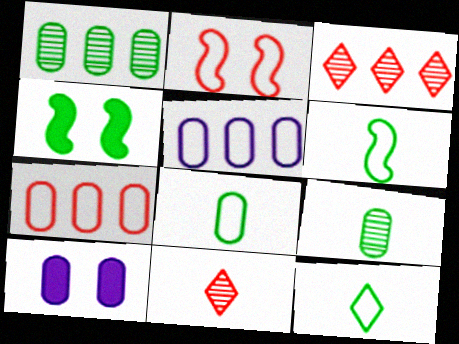[[1, 4, 12], 
[2, 5, 12], 
[3, 6, 10], 
[4, 5, 11], 
[6, 8, 12], 
[7, 9, 10]]